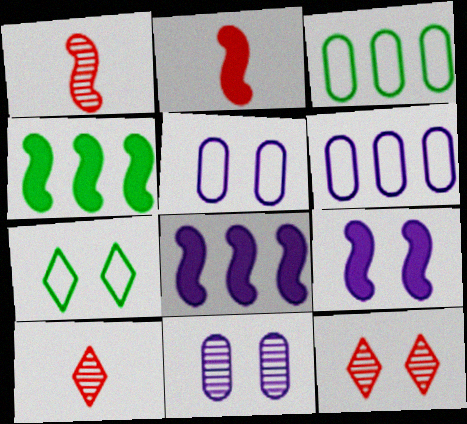[[2, 4, 9], 
[3, 9, 10], 
[4, 5, 10]]